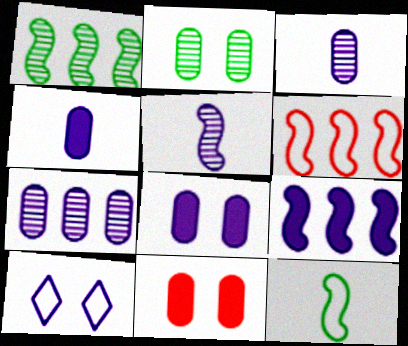[[1, 6, 9], 
[3, 9, 10]]